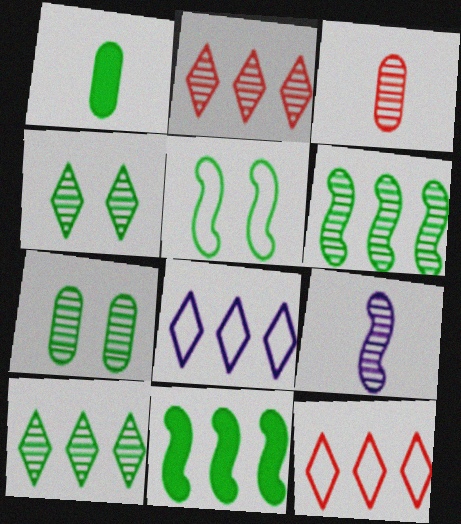[[1, 5, 10], 
[2, 7, 9]]